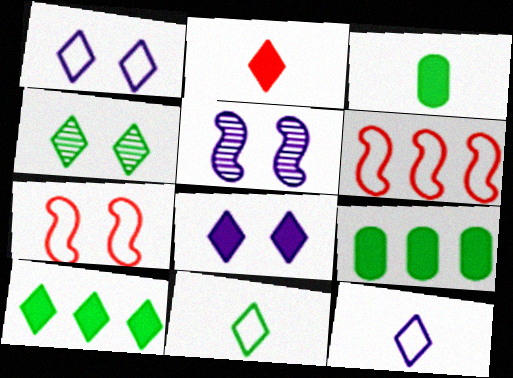[[2, 8, 10], 
[4, 10, 11]]